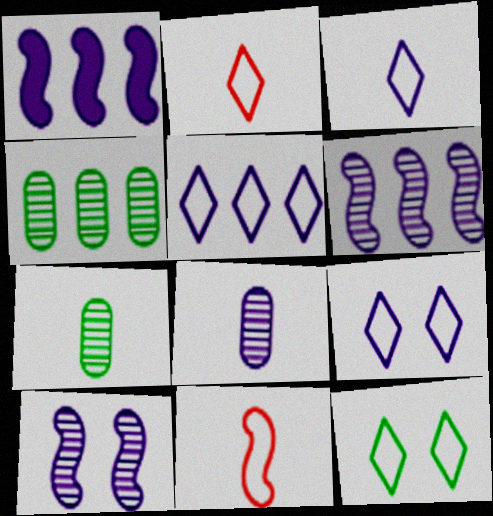[[1, 8, 9], 
[2, 5, 12], 
[3, 5, 9]]